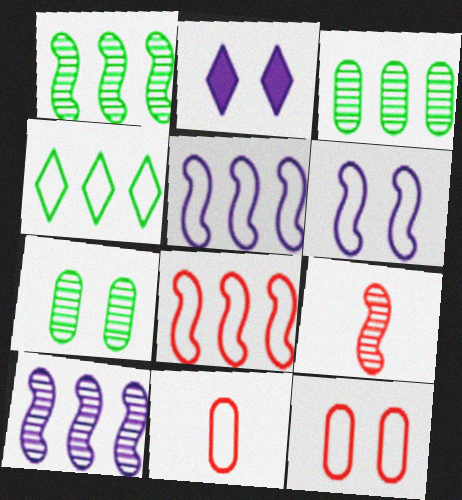[[1, 2, 11], 
[4, 6, 11]]